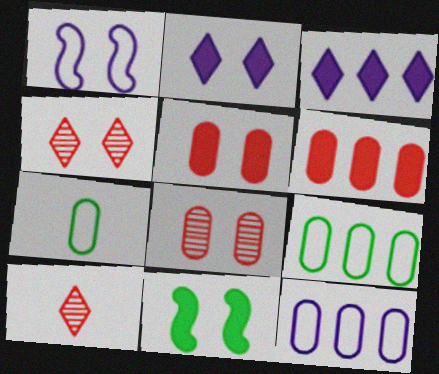[[2, 5, 11], 
[10, 11, 12]]